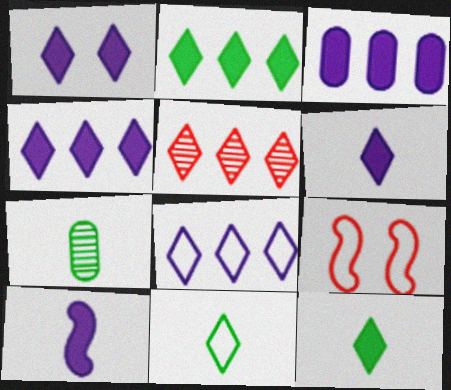[[1, 3, 10], 
[1, 4, 6], 
[1, 5, 11], 
[2, 5, 8], 
[4, 7, 9]]